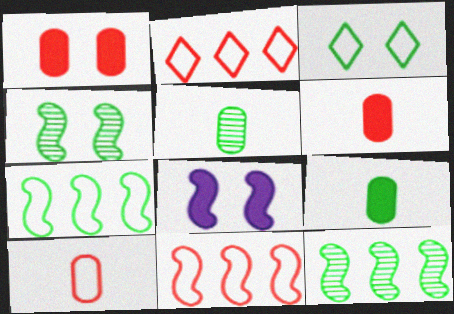[[2, 5, 8], 
[3, 9, 12]]